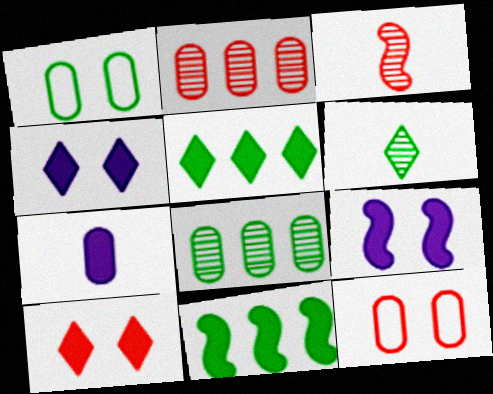[[1, 2, 7], 
[1, 6, 11], 
[7, 8, 12], 
[7, 10, 11]]